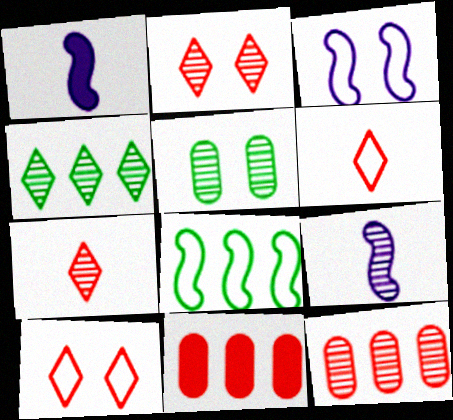[]